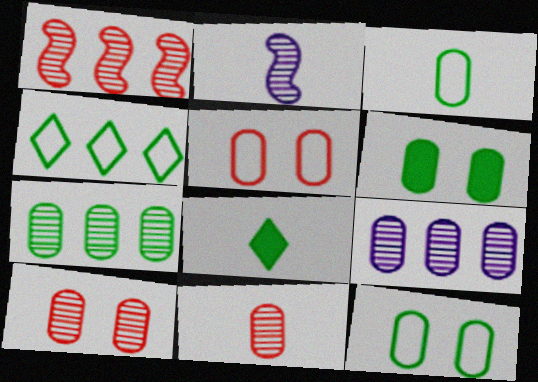[[3, 6, 7]]